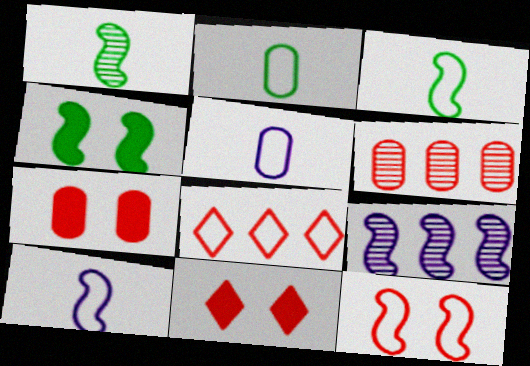[[2, 9, 11]]